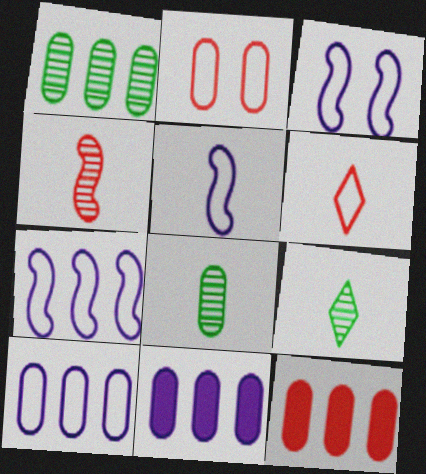[[1, 10, 12], 
[2, 8, 11], 
[3, 5, 7], 
[3, 9, 12]]